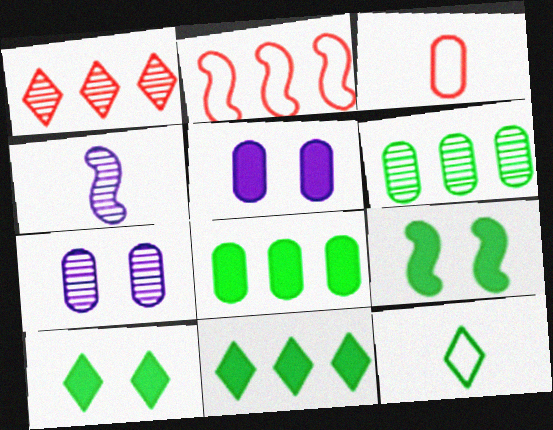[[2, 4, 9], 
[3, 5, 6], 
[3, 7, 8], 
[6, 9, 12]]